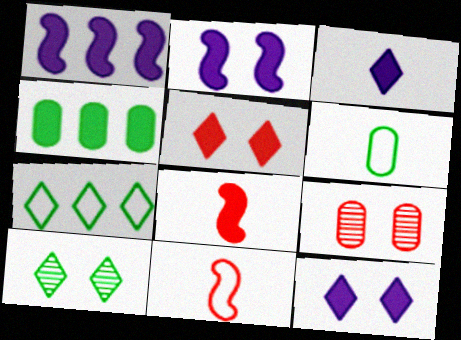[[4, 8, 12]]